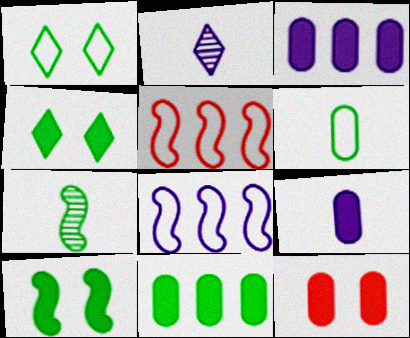[[1, 7, 11], 
[9, 11, 12]]